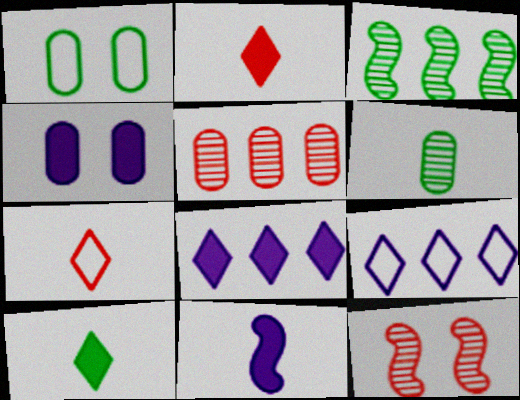[[1, 3, 10], 
[3, 4, 7], 
[4, 8, 11], 
[6, 7, 11]]